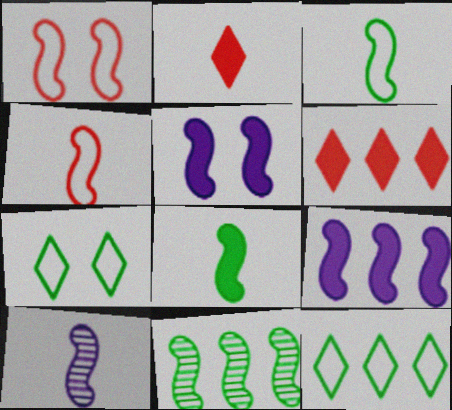[[4, 5, 11], 
[4, 8, 10]]